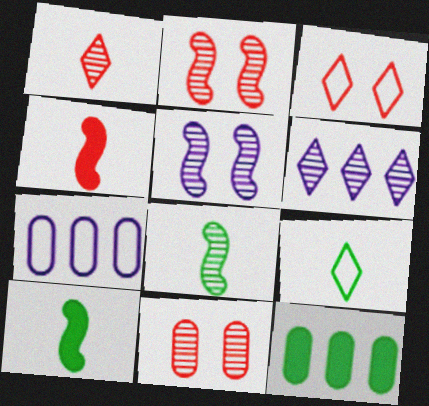[[6, 8, 11]]